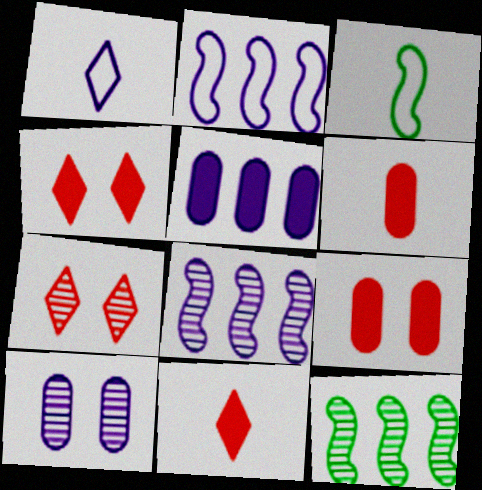[[1, 9, 12], 
[3, 5, 7]]